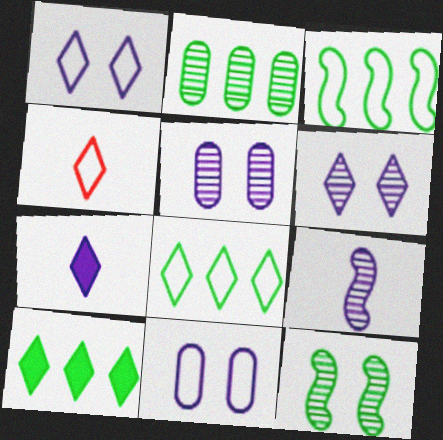[[1, 4, 8], 
[2, 3, 10], 
[3, 4, 11], 
[4, 6, 10]]